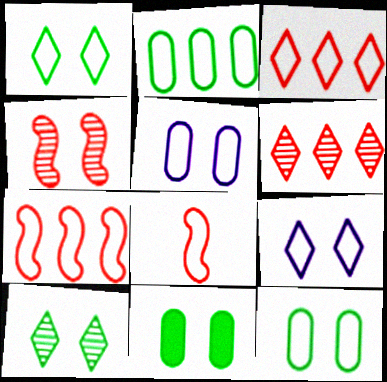[[2, 8, 9], 
[4, 9, 11]]